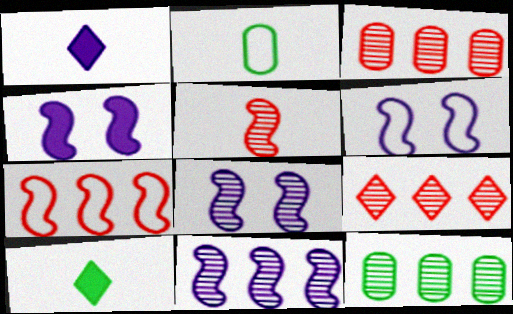[[1, 2, 5], 
[2, 4, 9], 
[3, 6, 10], 
[4, 6, 8], 
[9, 11, 12]]